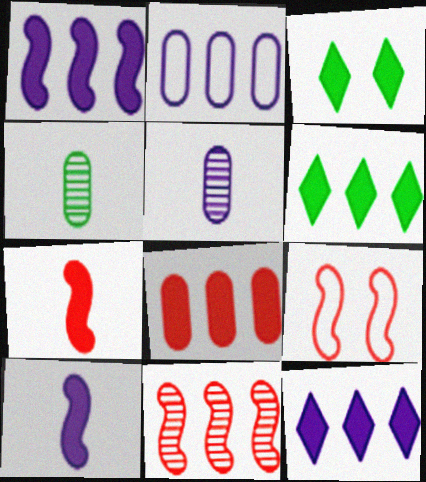[[1, 6, 8], 
[2, 6, 11], 
[3, 8, 10], 
[4, 9, 12], 
[5, 6, 9], 
[7, 9, 11]]